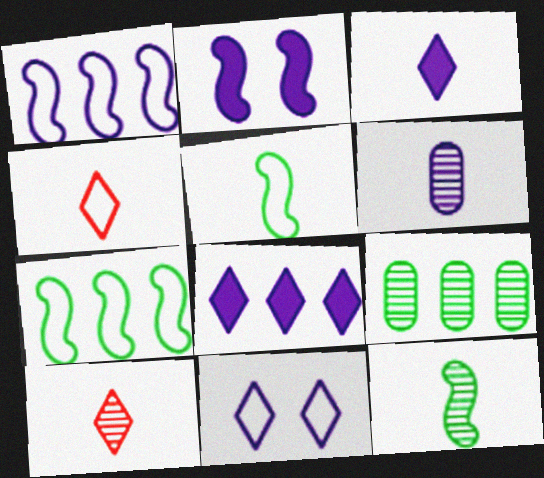[[2, 4, 9], 
[6, 10, 12]]